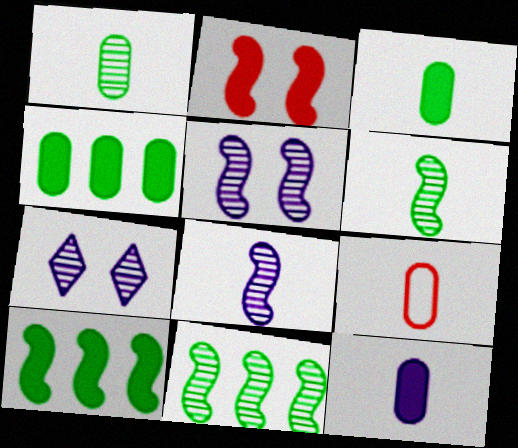[[1, 9, 12], 
[7, 9, 10]]